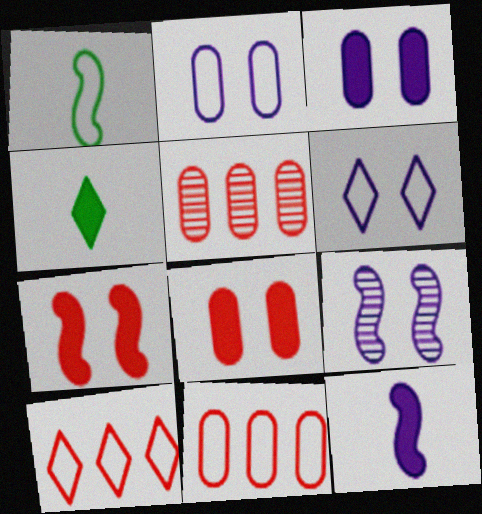[[1, 2, 10], 
[1, 6, 11], 
[3, 6, 9], 
[4, 9, 11]]